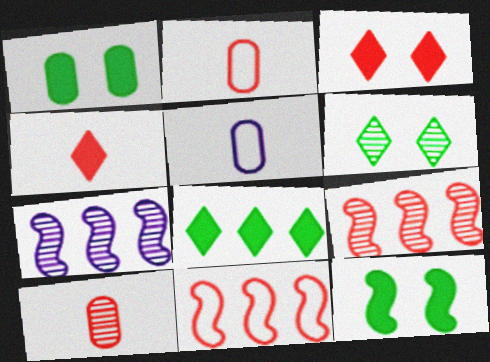[[2, 3, 9], 
[3, 10, 11], 
[6, 7, 10]]